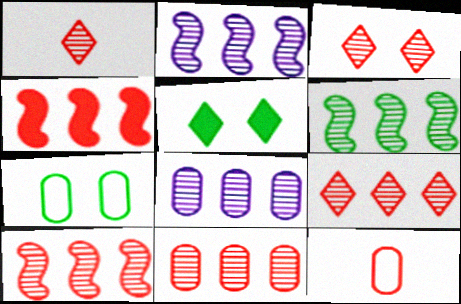[[1, 3, 9], 
[2, 5, 12], 
[2, 6, 10], 
[3, 4, 12], 
[6, 8, 9], 
[9, 10, 11]]